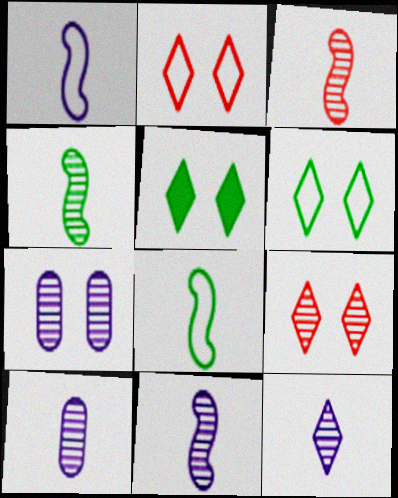[[3, 4, 11], 
[10, 11, 12]]